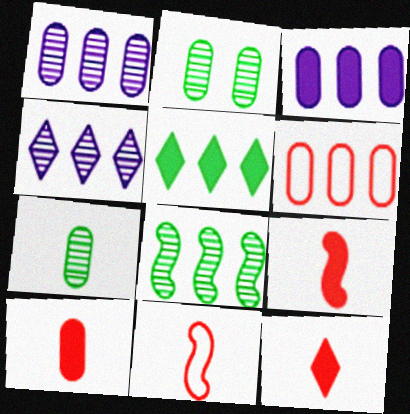[[9, 10, 12]]